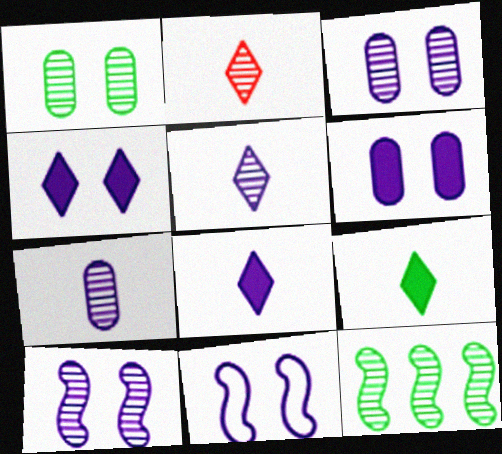[[2, 3, 12], 
[3, 4, 11]]